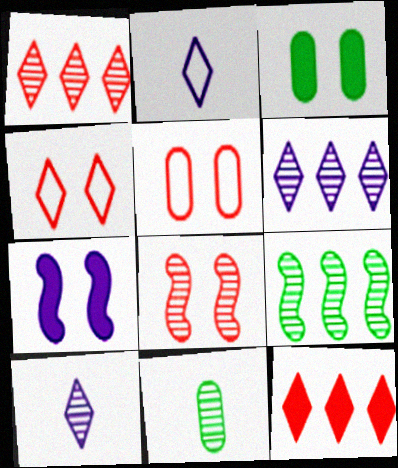[[6, 8, 11]]